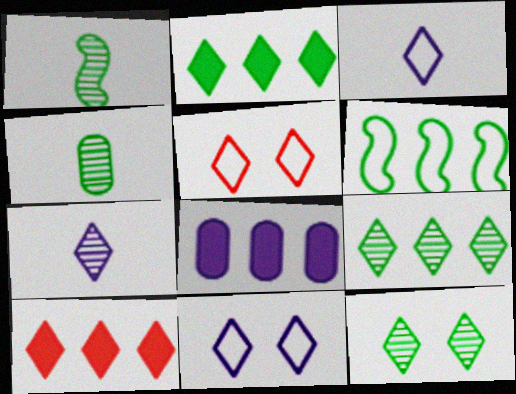[[1, 5, 8], 
[2, 5, 7], 
[3, 10, 12]]